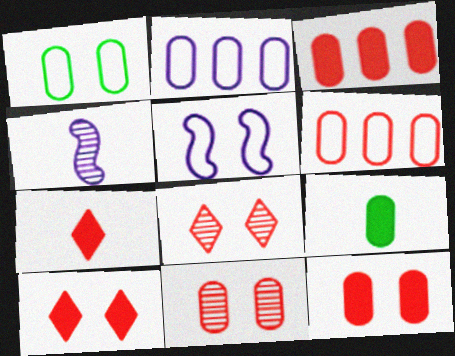[[2, 9, 11]]